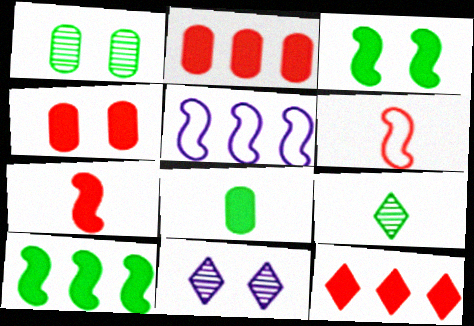[[4, 5, 9], 
[4, 7, 12]]